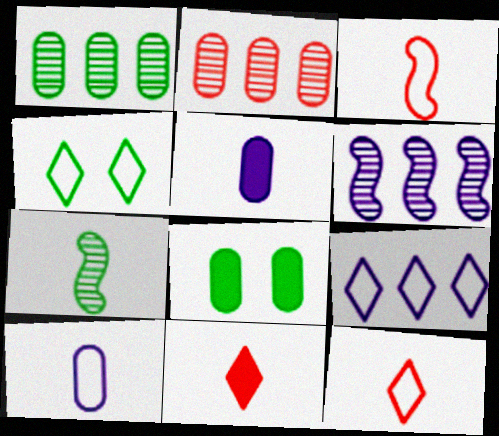[[2, 8, 10], 
[4, 9, 12], 
[5, 7, 12], 
[6, 8, 12], 
[7, 10, 11]]